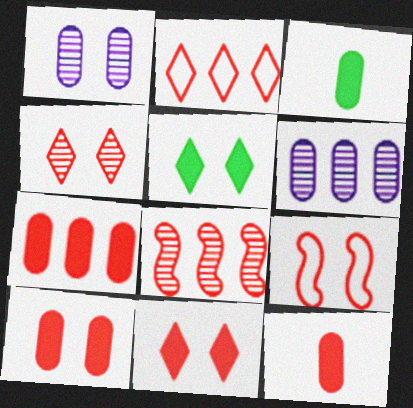[[1, 5, 9], 
[2, 7, 8], 
[4, 9, 10], 
[7, 10, 12]]